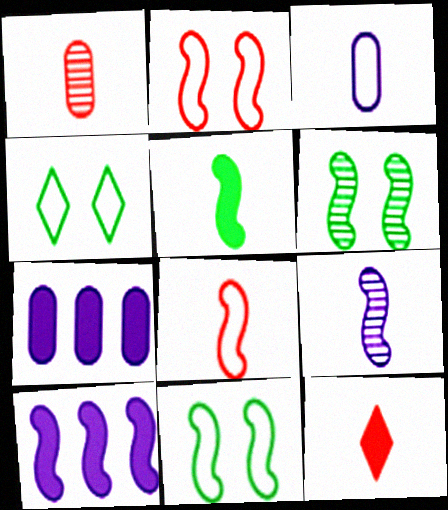[[1, 4, 10], 
[1, 8, 12], 
[5, 8, 9], 
[6, 8, 10]]